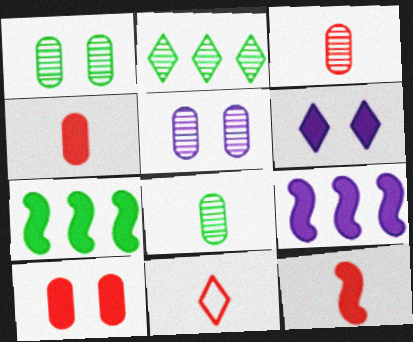[[1, 9, 11], 
[2, 6, 11], 
[3, 11, 12], 
[4, 6, 7], 
[5, 7, 11]]